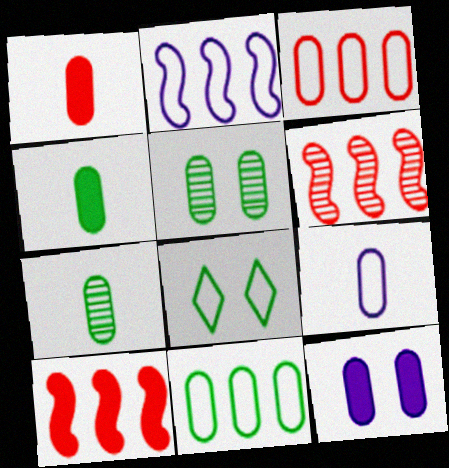[[1, 7, 9], 
[3, 7, 12], 
[4, 5, 11]]